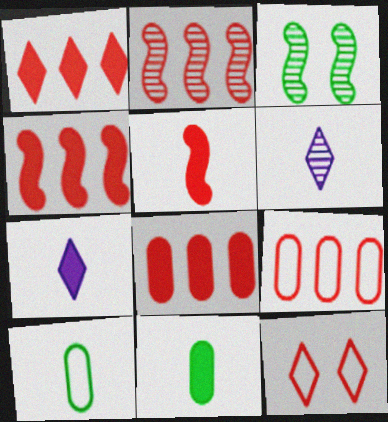[[1, 2, 9], 
[1, 4, 8], 
[3, 7, 9], 
[5, 6, 10], 
[5, 7, 11]]